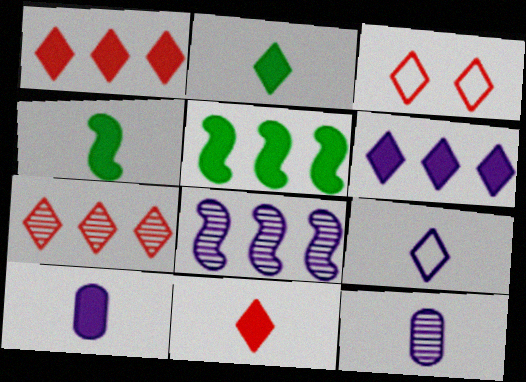[[3, 5, 12], 
[3, 7, 11], 
[4, 10, 11]]